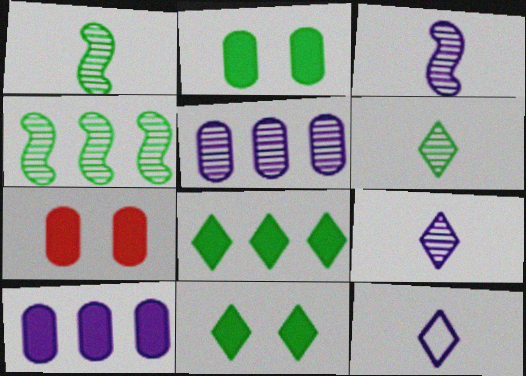[[4, 7, 12]]